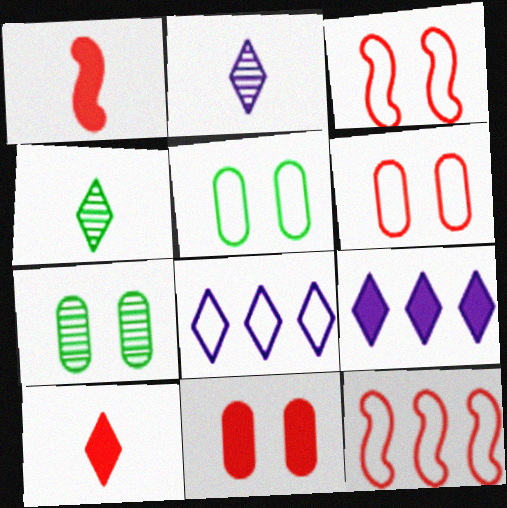[[1, 7, 8]]